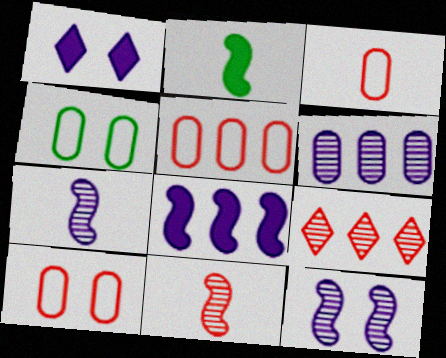[[3, 5, 10]]